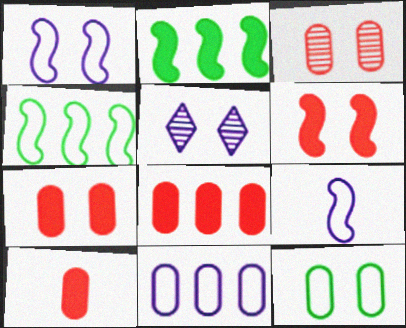[[4, 5, 10], 
[5, 6, 12], 
[7, 8, 10]]